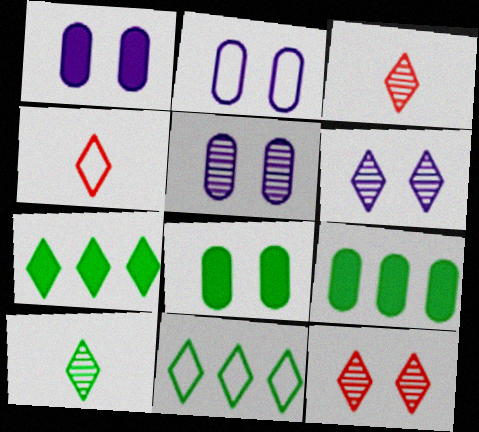[[1, 2, 5], 
[4, 6, 7]]